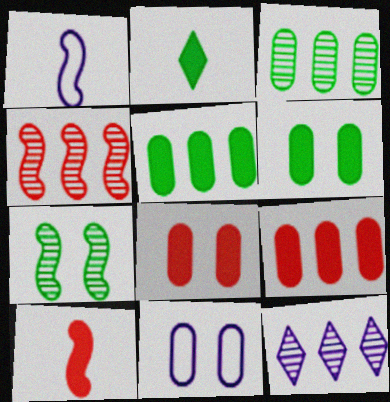[[2, 4, 11], 
[3, 4, 12]]